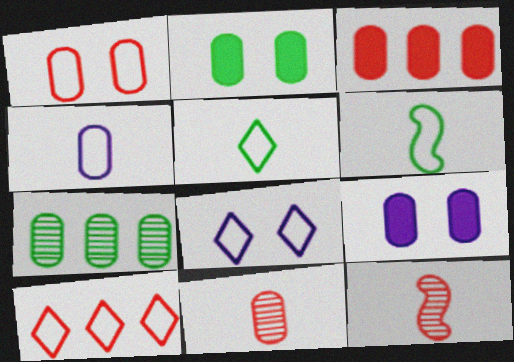[[1, 3, 11], 
[5, 8, 10]]